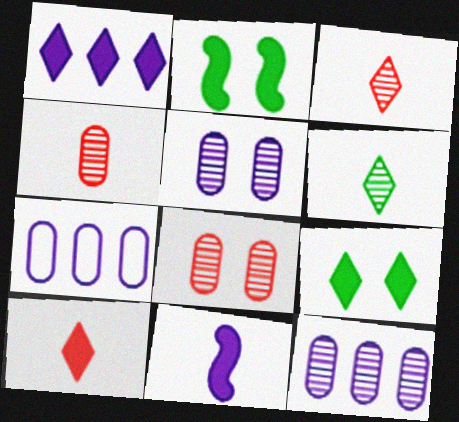[[1, 9, 10], 
[2, 3, 7]]